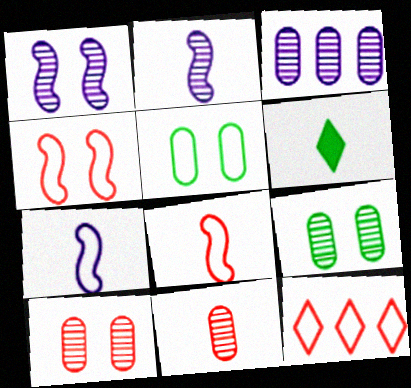[[3, 4, 6], 
[3, 9, 11], 
[5, 7, 12], 
[6, 7, 11]]